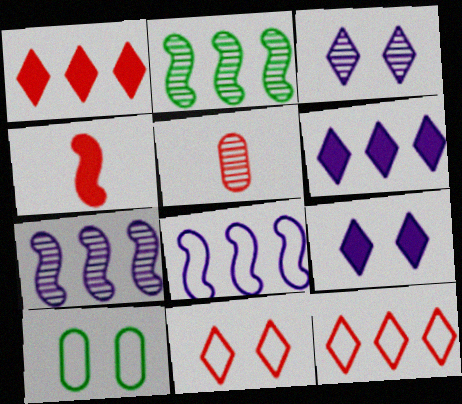[[2, 3, 5]]